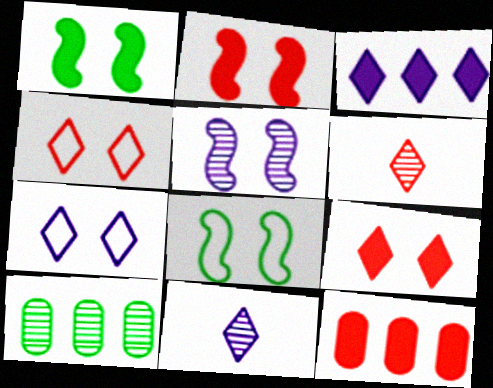[[2, 5, 8], 
[3, 7, 11], 
[5, 6, 10], 
[8, 11, 12]]